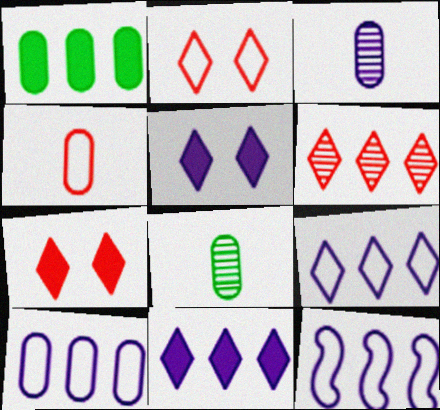[[1, 6, 12], 
[3, 5, 12], 
[7, 8, 12], 
[9, 10, 12]]